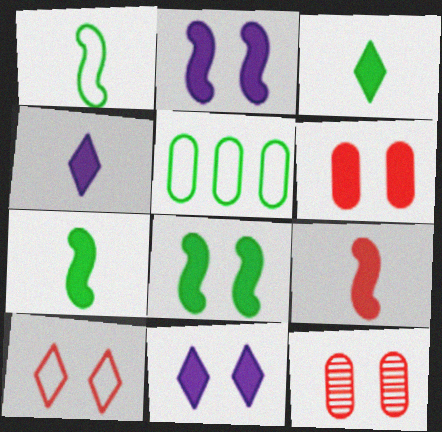[[6, 8, 11]]